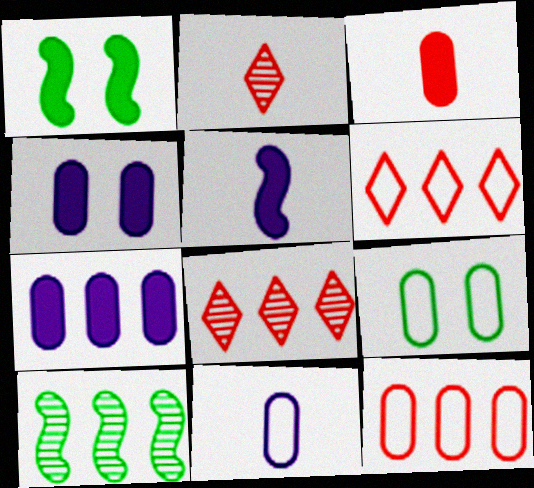[[1, 8, 11], 
[5, 8, 9], 
[6, 7, 10], 
[9, 11, 12]]